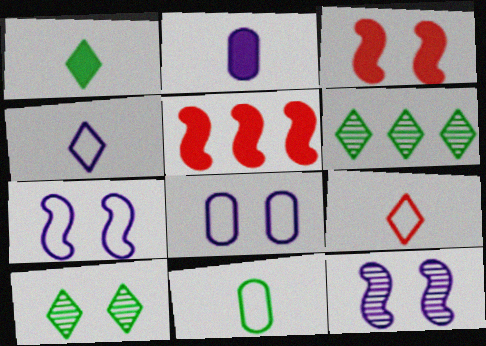[[3, 8, 10]]